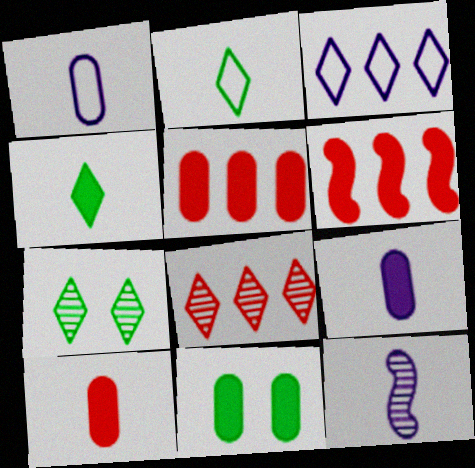[[1, 6, 7], 
[2, 10, 12], 
[5, 9, 11]]